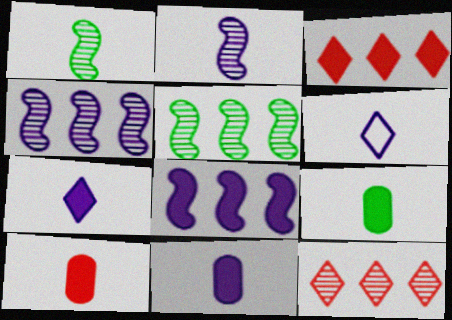[[1, 6, 10], 
[2, 6, 11], 
[9, 10, 11]]